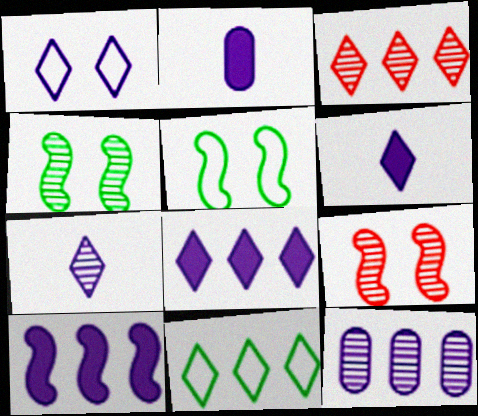[[1, 7, 8], 
[2, 3, 5], 
[2, 9, 11], 
[3, 8, 11]]